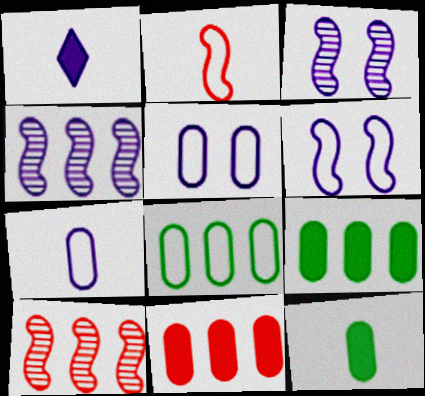[[1, 4, 5]]